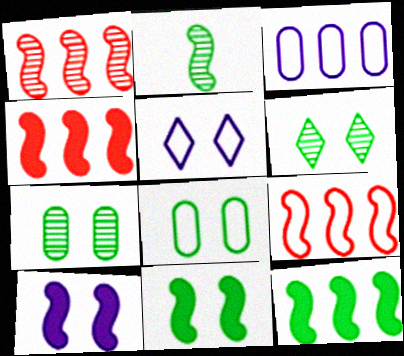[[1, 4, 9], 
[2, 9, 10], 
[6, 8, 11]]